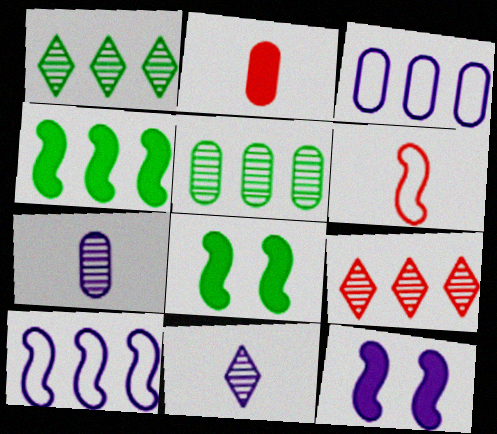[[3, 4, 9], 
[3, 11, 12]]